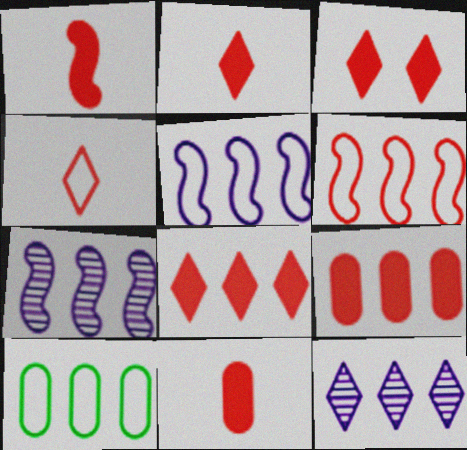[[1, 2, 11], 
[1, 3, 9], 
[2, 3, 8], 
[7, 8, 10]]